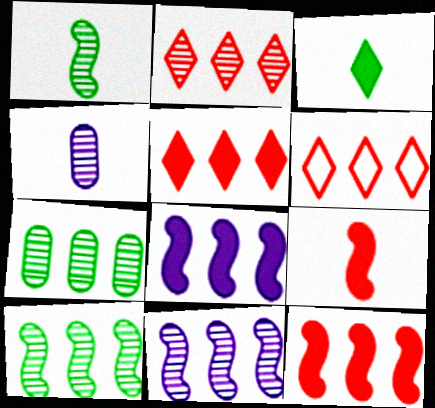[[2, 5, 6], 
[2, 7, 11], 
[6, 7, 8]]